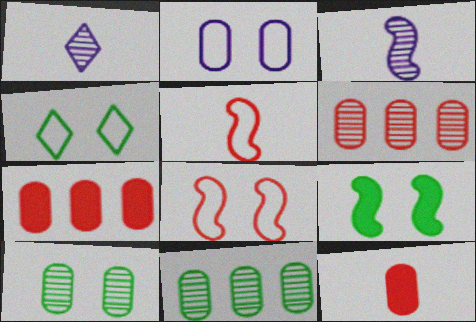[[2, 4, 8], 
[2, 11, 12], 
[3, 4, 7], 
[4, 9, 10]]